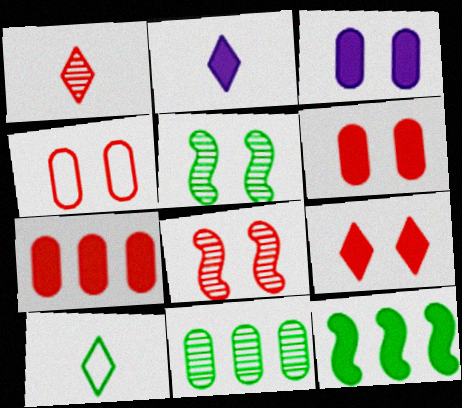[[1, 2, 10], 
[2, 6, 12], 
[4, 8, 9]]